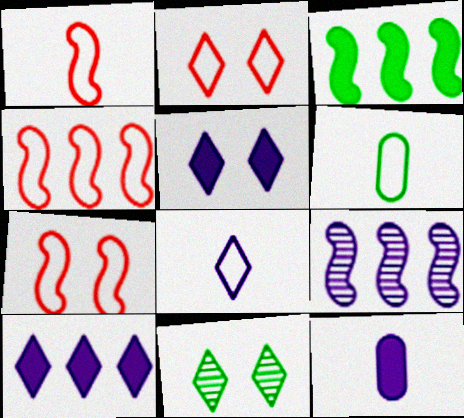[[1, 4, 7], 
[1, 6, 8], 
[2, 5, 11], 
[3, 4, 9], 
[3, 6, 11], 
[4, 11, 12]]